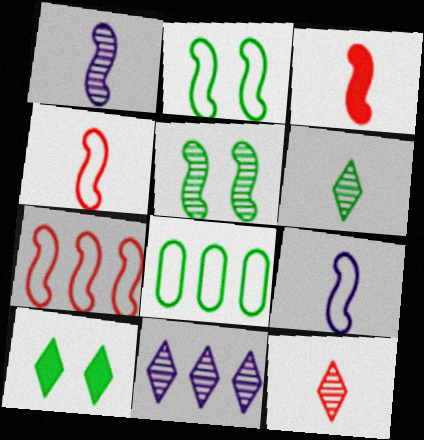[[2, 7, 9]]